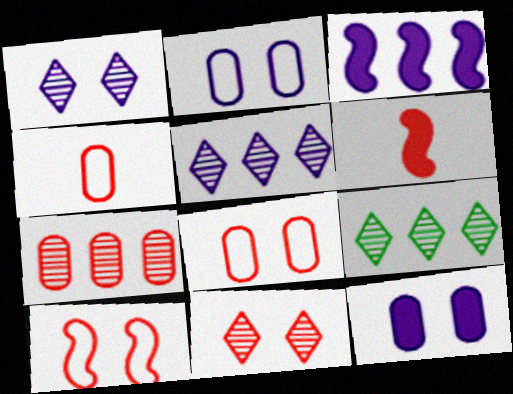[[2, 6, 9]]